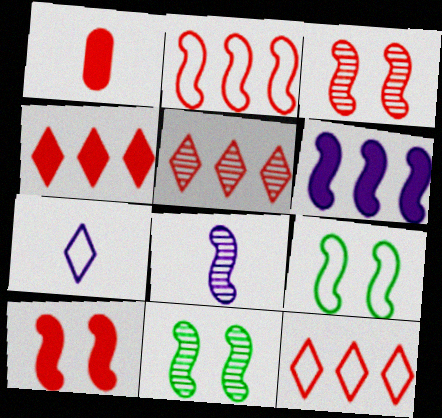[[1, 3, 12], 
[1, 4, 10], 
[4, 5, 12]]